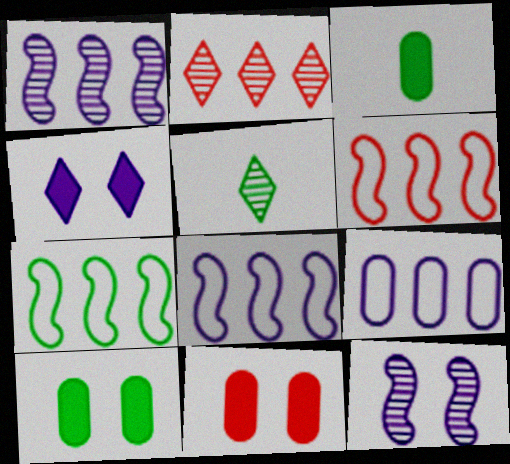[[5, 7, 10], 
[5, 8, 11], 
[6, 7, 8]]